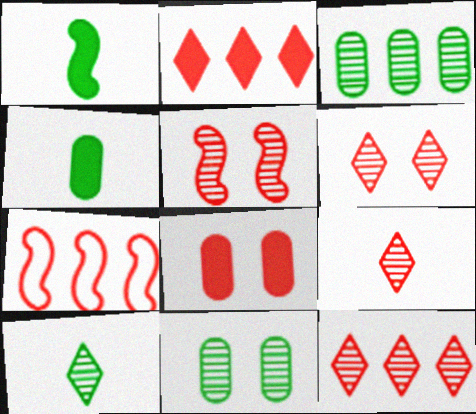[[6, 9, 12], 
[7, 8, 9]]